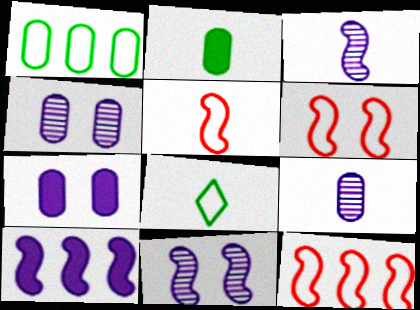[[5, 6, 12]]